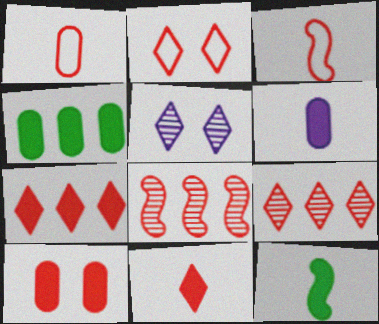[[2, 9, 11], 
[3, 4, 5], 
[3, 9, 10], 
[4, 6, 10], 
[6, 11, 12]]